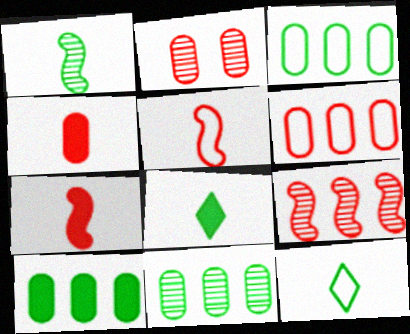[[2, 4, 6], 
[3, 10, 11]]